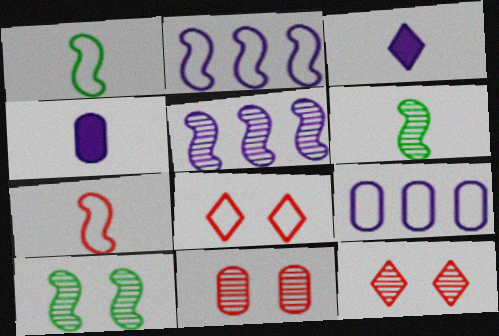[[1, 8, 9]]